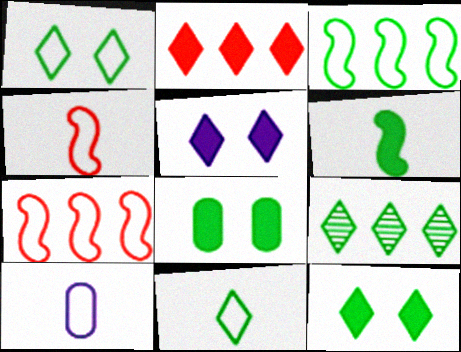[[1, 7, 10], 
[4, 10, 11], 
[9, 11, 12]]